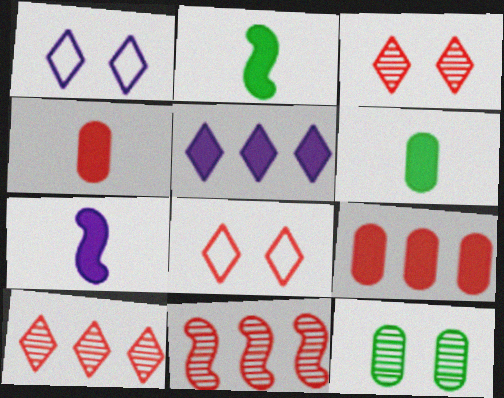[[1, 6, 11], 
[4, 8, 11]]